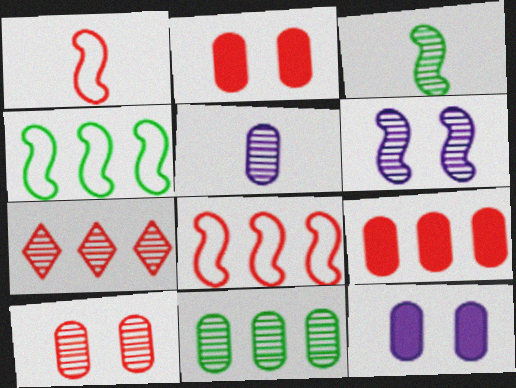[[1, 2, 7], 
[5, 10, 11], 
[7, 8, 9]]